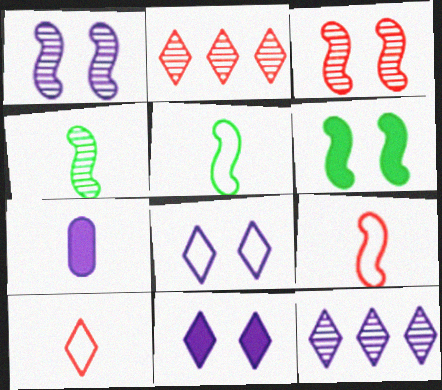[[4, 7, 10]]